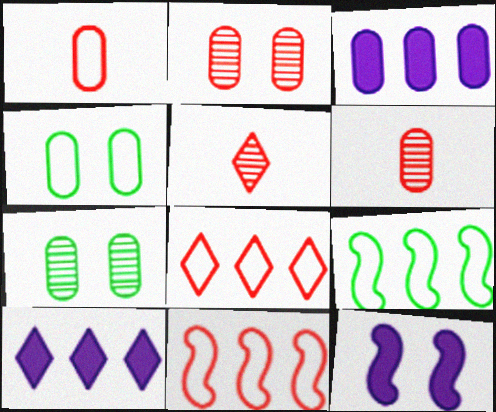[[1, 3, 7], 
[3, 4, 6]]